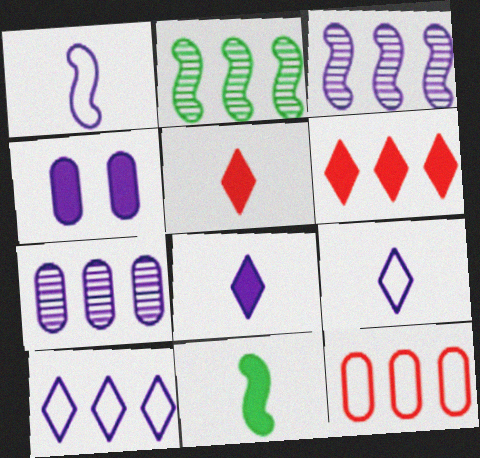[[3, 4, 9], 
[4, 6, 11]]